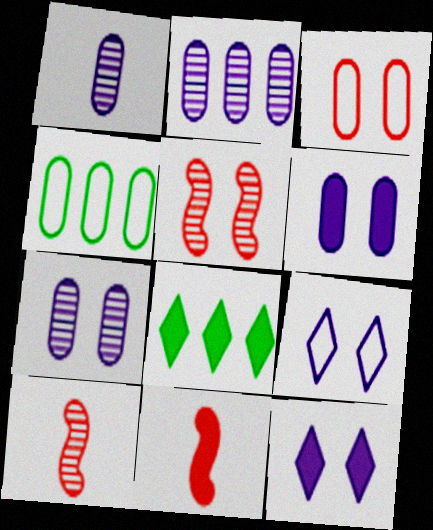[[1, 2, 7], 
[4, 10, 12], 
[6, 8, 11]]